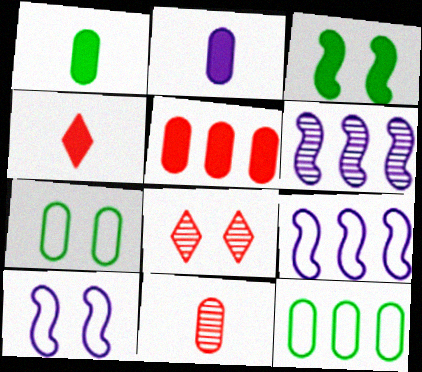[[1, 8, 9], 
[4, 6, 7]]